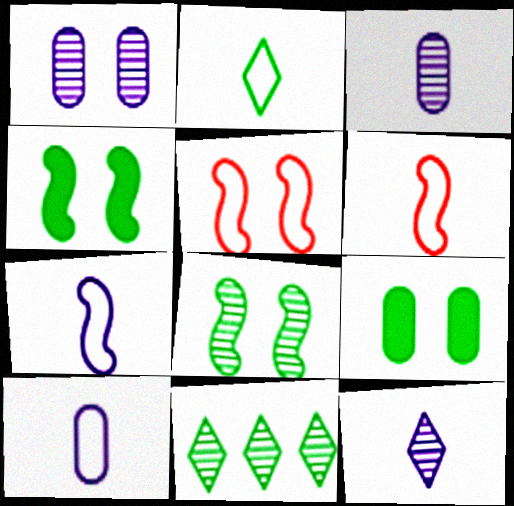[[2, 6, 10]]